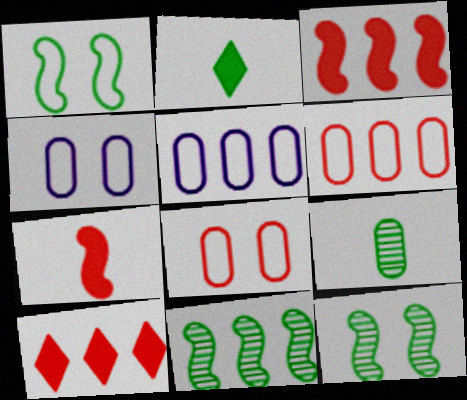[[5, 10, 11]]